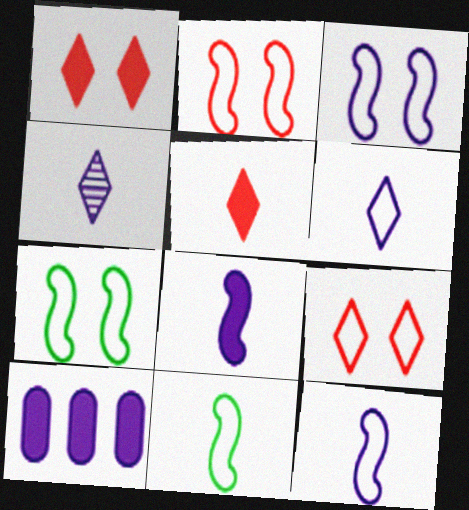[[2, 3, 7], 
[3, 4, 10]]